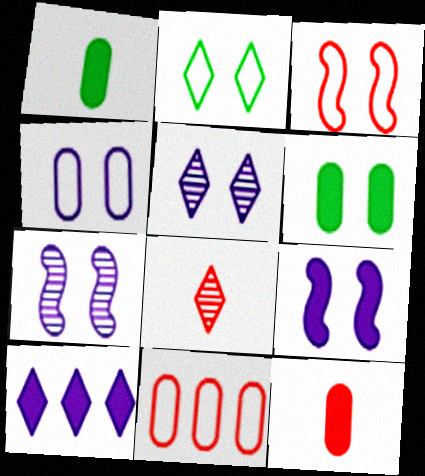[[2, 3, 4], 
[2, 8, 10], 
[3, 5, 6], 
[4, 5, 9]]